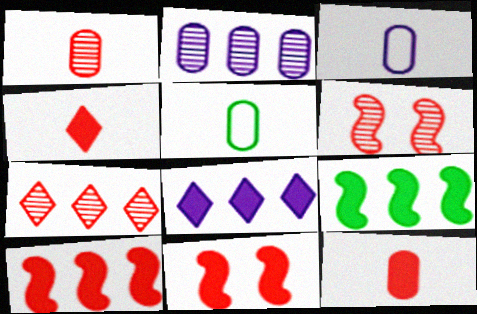[[1, 6, 7], 
[5, 6, 8]]